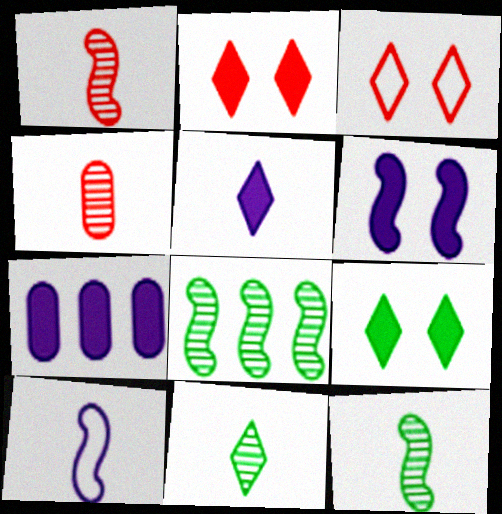[[3, 7, 12], 
[5, 6, 7]]